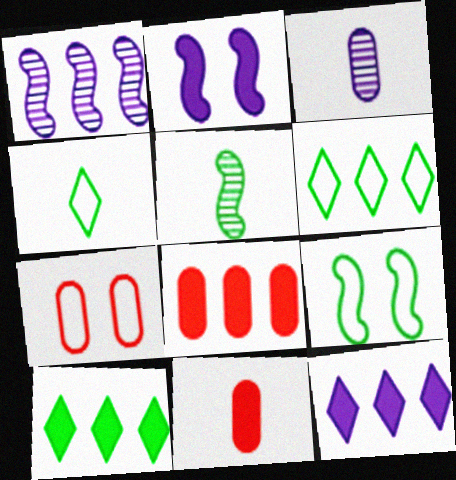[[1, 6, 8], 
[2, 10, 11], 
[5, 7, 12]]